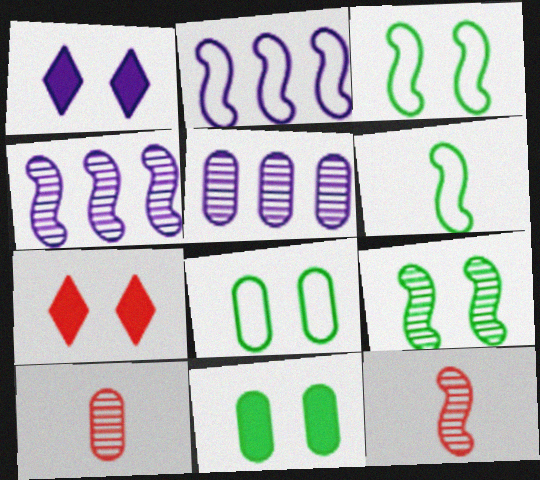[[4, 9, 12], 
[5, 6, 7]]